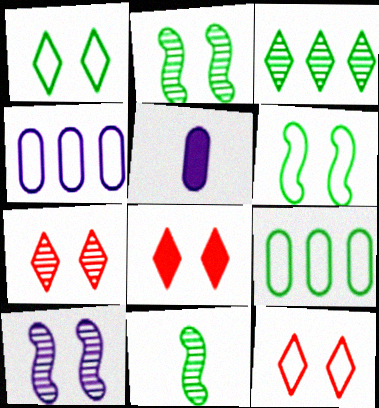[[4, 8, 11], 
[7, 8, 12]]